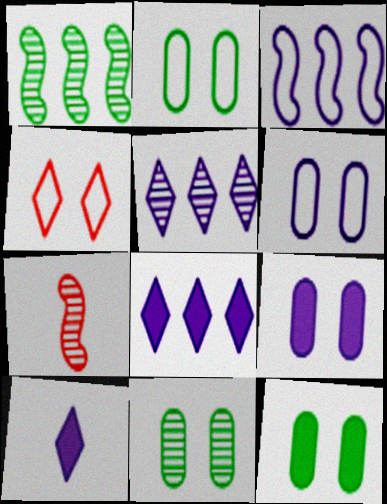[[2, 7, 8], 
[2, 11, 12], 
[5, 7, 11]]